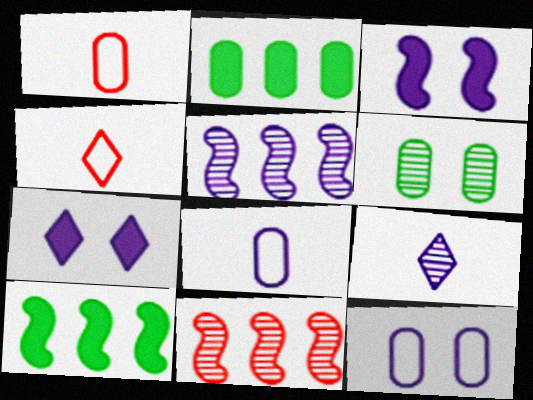[[5, 7, 8], 
[6, 9, 11]]